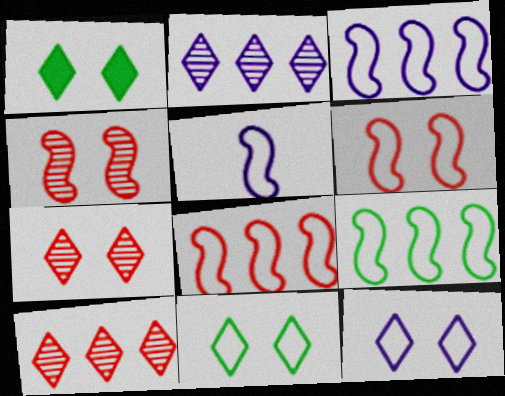[[1, 7, 12], 
[3, 8, 9], 
[5, 6, 9]]